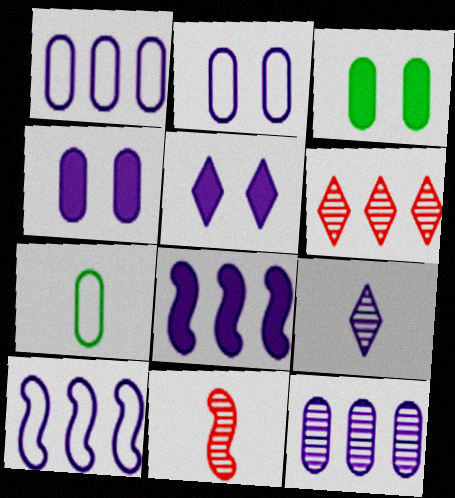[[2, 8, 9], 
[4, 9, 10]]